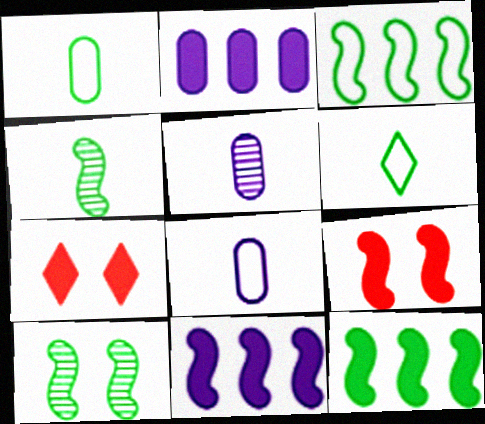[[3, 5, 7]]